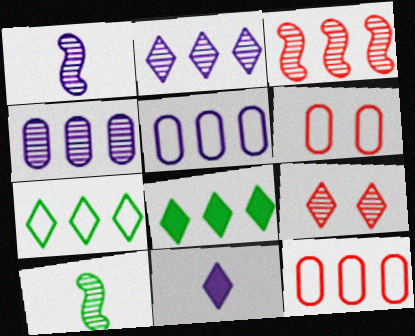[[1, 6, 8], 
[3, 5, 8], 
[4, 9, 10], 
[7, 9, 11]]